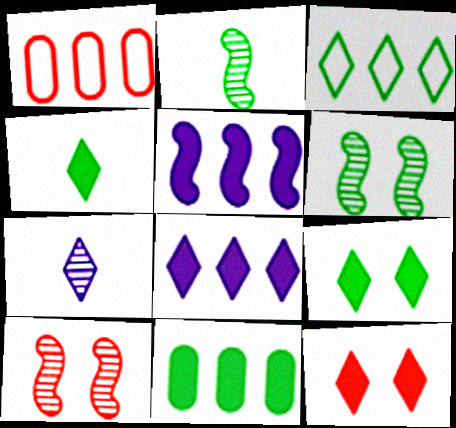[[3, 7, 12], 
[4, 8, 12]]